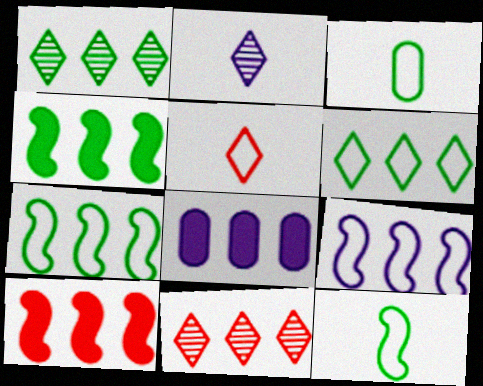[[7, 8, 11]]